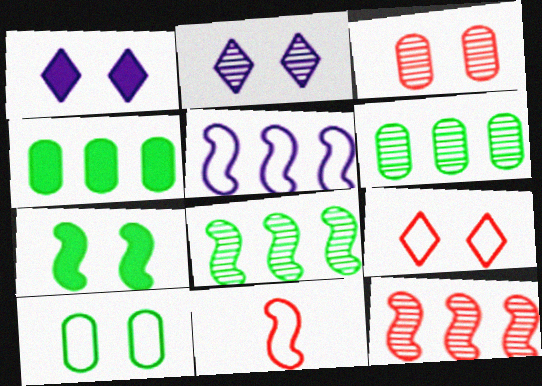[[1, 6, 11], 
[2, 4, 11]]